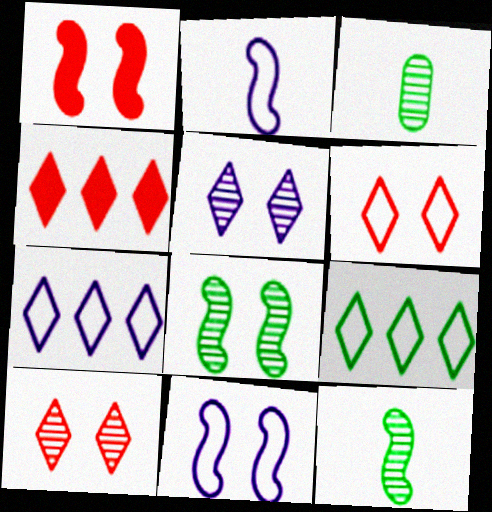[[1, 3, 7], 
[1, 8, 11], 
[3, 4, 11]]